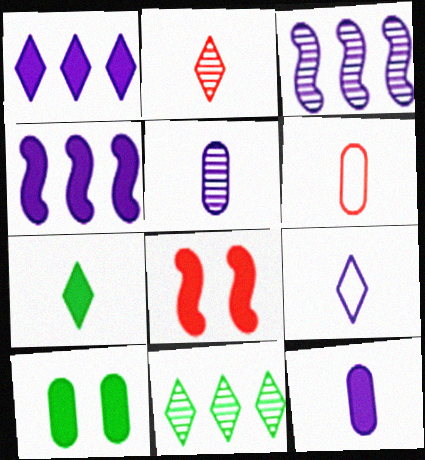[[2, 7, 9]]